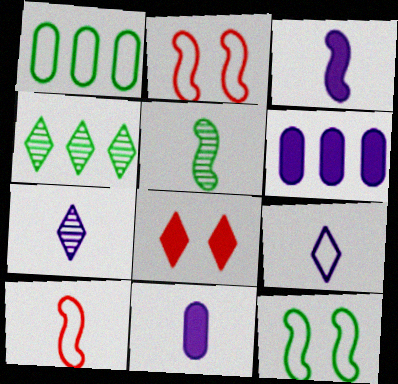[[1, 2, 9], 
[2, 4, 11], 
[3, 5, 10], 
[4, 8, 9]]